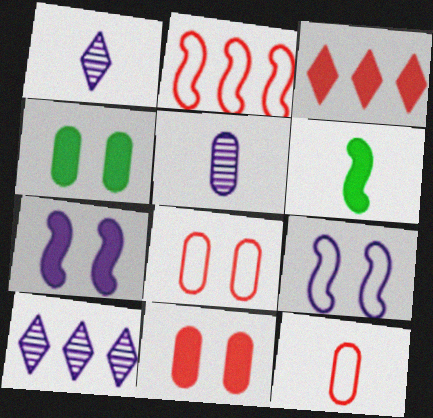[[1, 2, 4], 
[1, 6, 12], 
[6, 8, 10]]